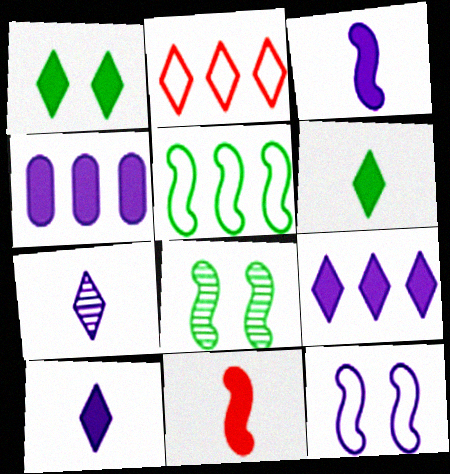[[1, 2, 7], 
[1, 4, 11], 
[4, 7, 12]]